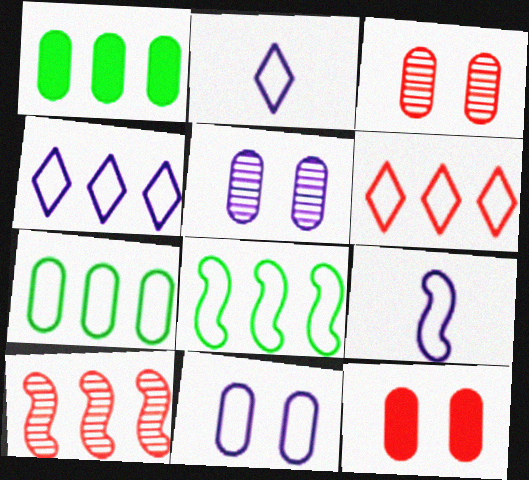[[1, 4, 10], 
[4, 9, 11]]